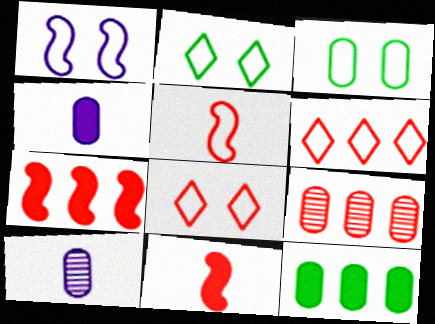[[1, 3, 8], 
[2, 7, 10], 
[3, 4, 9], 
[6, 7, 9], 
[8, 9, 11]]